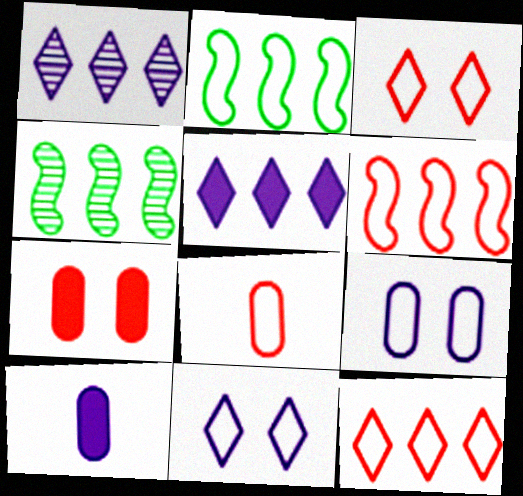[[2, 8, 11], 
[3, 4, 10], 
[3, 6, 8]]